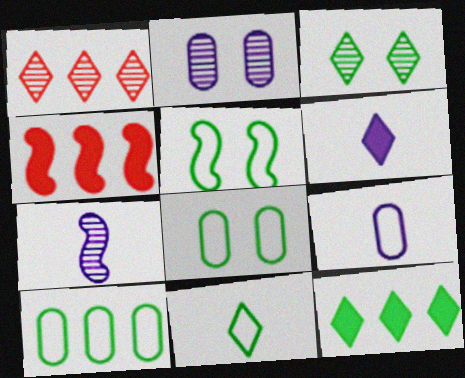[[2, 4, 11], 
[3, 4, 9], 
[3, 11, 12], 
[4, 5, 7], 
[5, 10, 11], 
[6, 7, 9]]